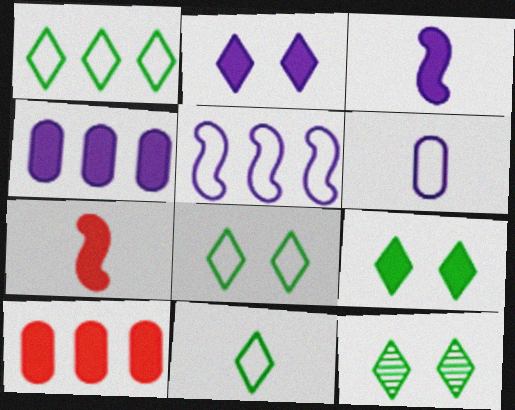[[1, 8, 11], 
[2, 3, 4], 
[3, 9, 10], 
[4, 7, 9], 
[8, 9, 12]]